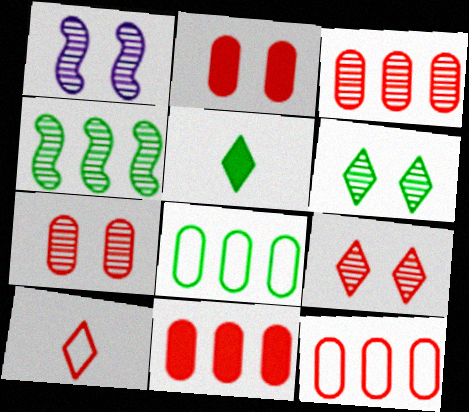[[1, 5, 12], 
[1, 6, 7], 
[3, 11, 12]]